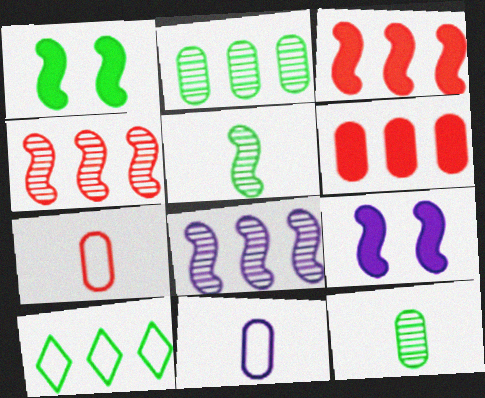[[1, 10, 12], 
[6, 8, 10]]